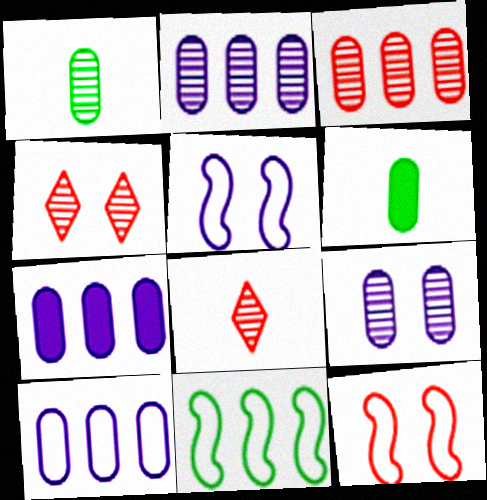[[1, 3, 9], 
[2, 7, 10]]